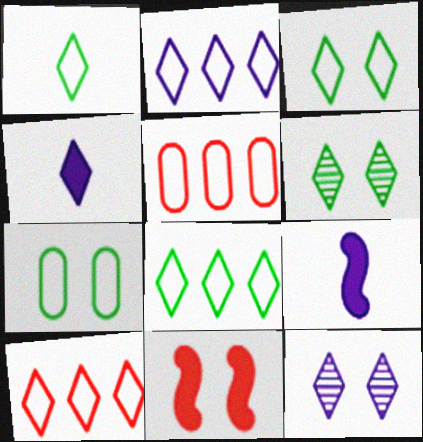[[1, 3, 8], 
[2, 4, 12], 
[2, 8, 10], 
[4, 6, 10], 
[5, 6, 9], 
[7, 11, 12]]